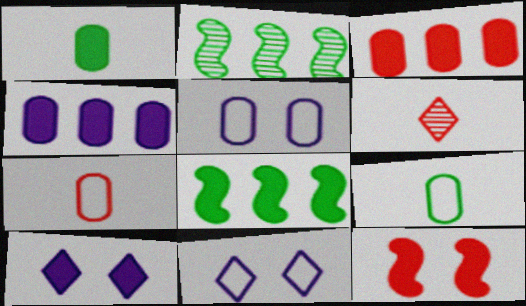[[2, 7, 10], 
[5, 6, 8]]